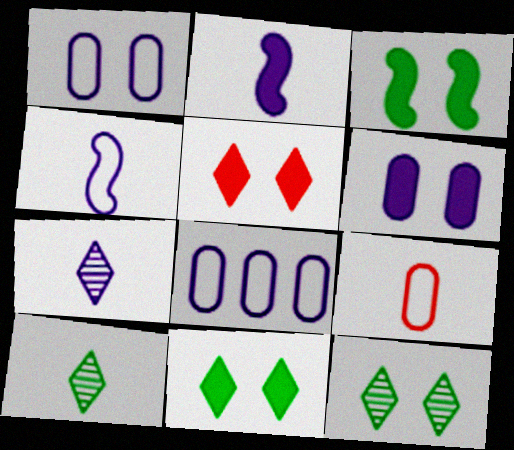[[2, 9, 10], 
[3, 5, 6]]